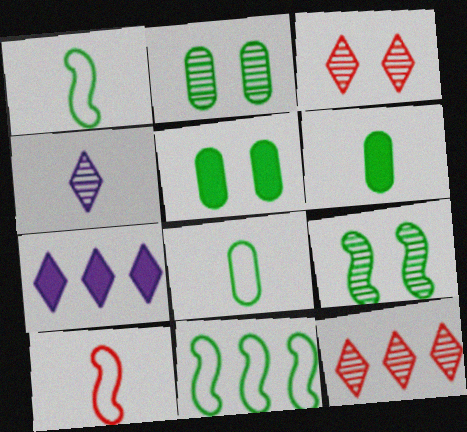[[2, 7, 10], 
[4, 6, 10]]